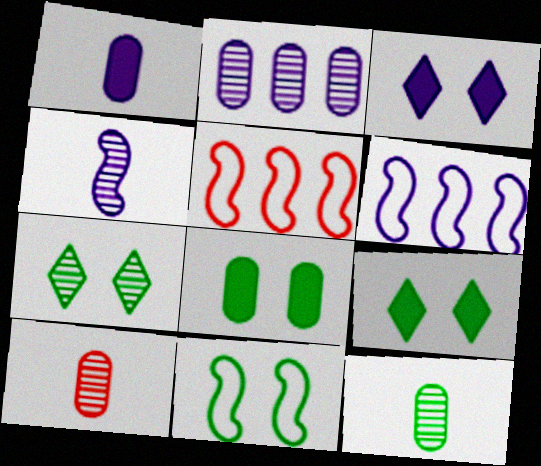[[1, 5, 7], 
[3, 5, 12], 
[6, 9, 10], 
[7, 8, 11]]